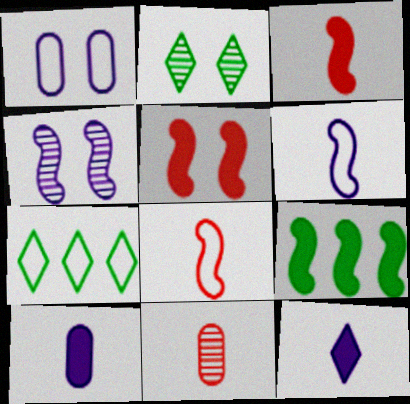[[1, 2, 5], 
[1, 7, 8], 
[4, 8, 9]]